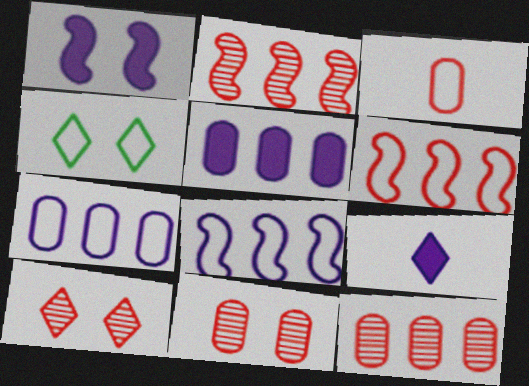[[1, 4, 11], 
[1, 5, 9], 
[3, 4, 8]]